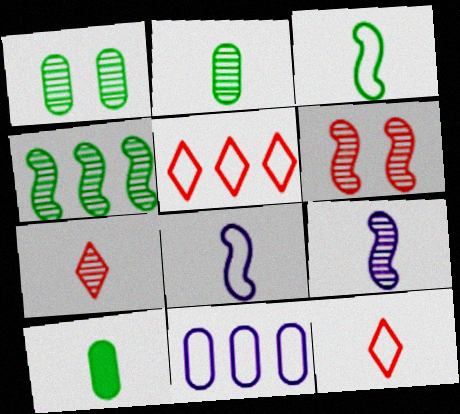[[2, 7, 9], 
[4, 6, 9], 
[7, 8, 10], 
[9, 10, 12]]